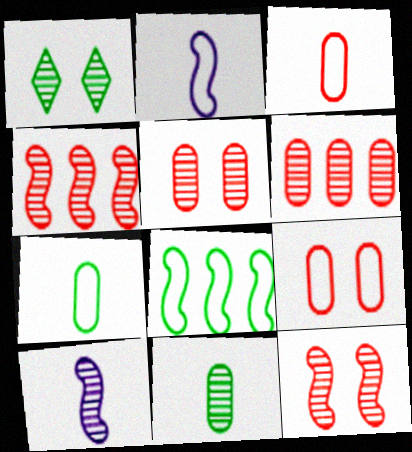[[1, 6, 10]]